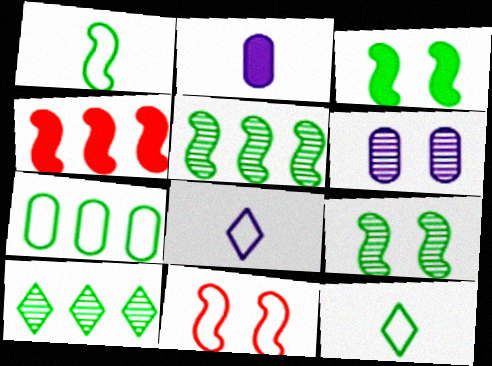[[1, 3, 5], 
[2, 10, 11], 
[4, 6, 12], 
[7, 8, 11]]